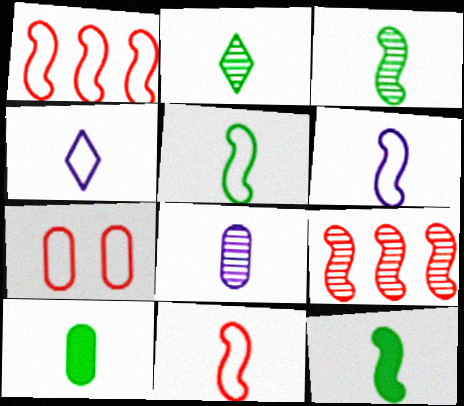[[2, 5, 10], 
[3, 5, 12], 
[5, 6, 11]]